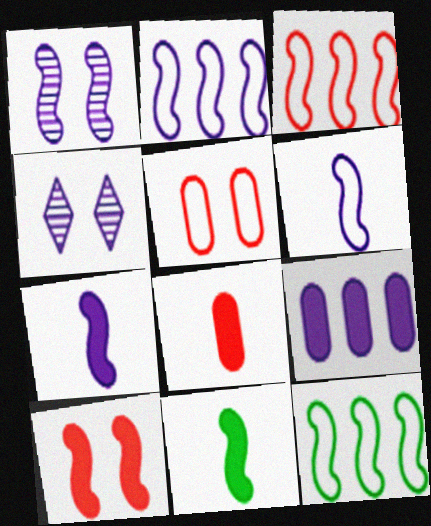[[1, 2, 7], 
[1, 3, 11], 
[2, 3, 12], 
[4, 6, 9], 
[4, 8, 12]]